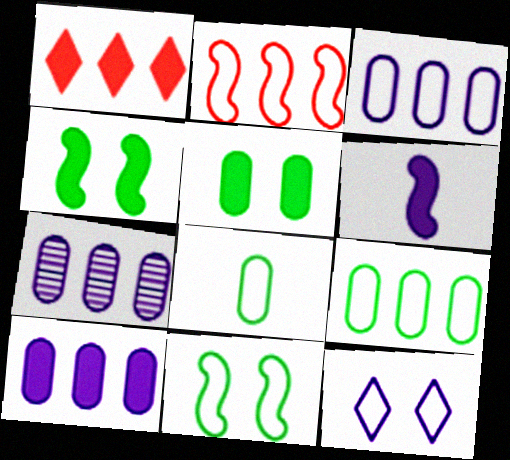[[1, 5, 6], 
[2, 8, 12], 
[3, 7, 10], 
[6, 7, 12]]